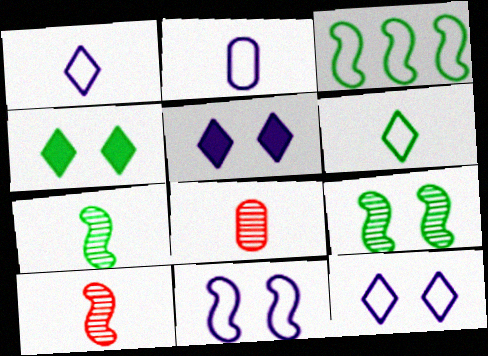[[3, 5, 8]]